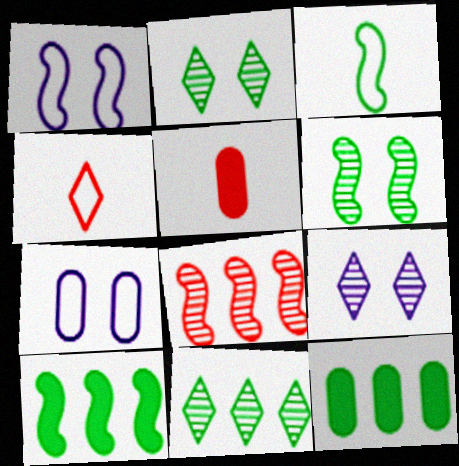[[1, 5, 11], 
[2, 3, 12], 
[3, 6, 10]]